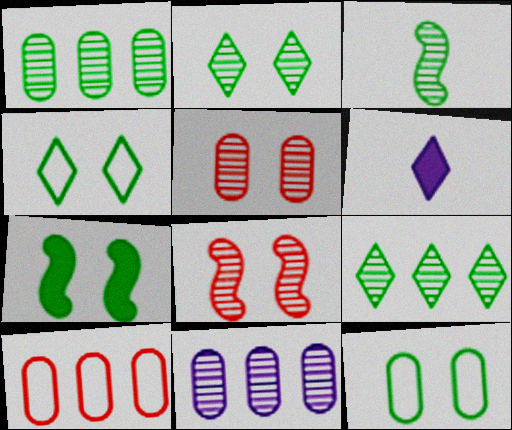[[1, 2, 3], 
[2, 7, 12]]